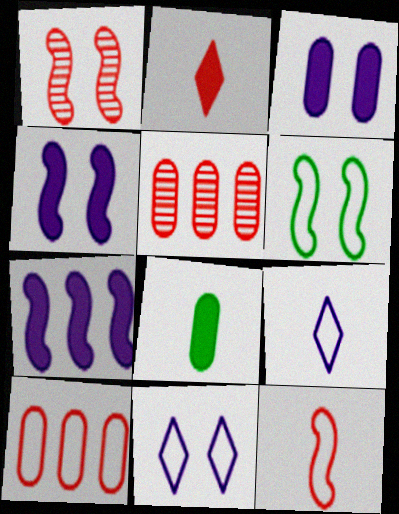[[1, 2, 10], 
[1, 4, 6], 
[6, 9, 10]]